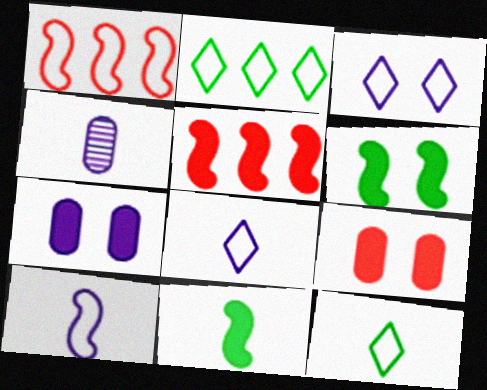[]